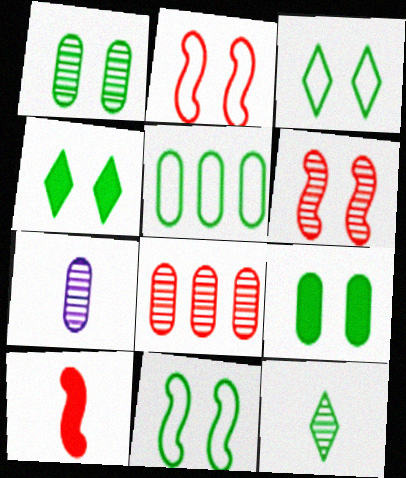[[1, 4, 11], 
[1, 7, 8]]